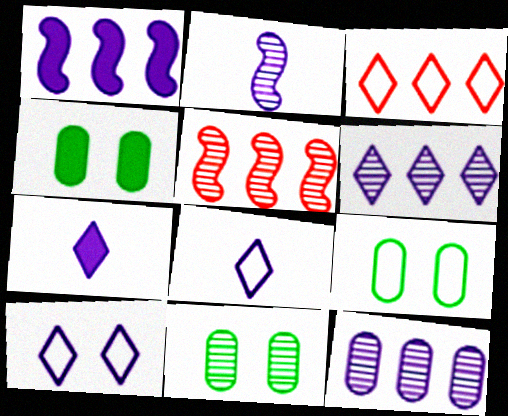[[2, 3, 4], 
[4, 5, 8], 
[4, 9, 11], 
[5, 7, 9], 
[6, 7, 10]]